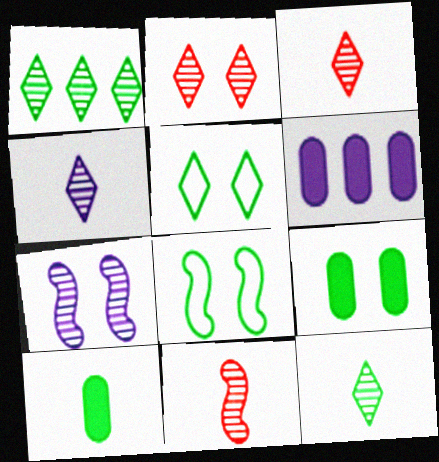[[1, 2, 4], 
[1, 8, 10], 
[3, 4, 12], 
[3, 6, 8], 
[5, 6, 11]]